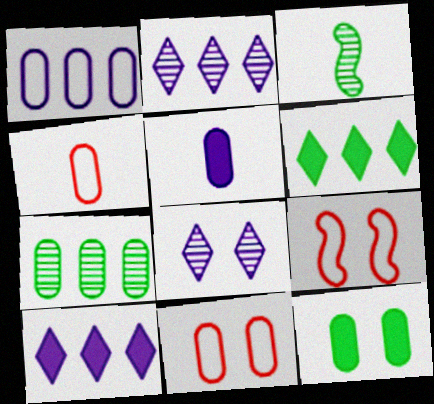[[3, 10, 11], 
[5, 7, 11], 
[8, 9, 12]]